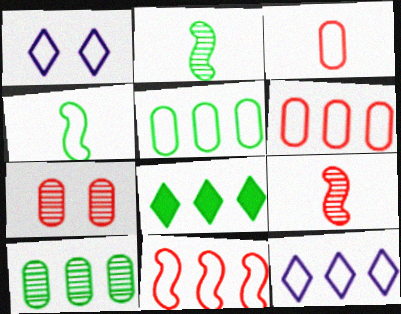[[1, 4, 6], 
[5, 11, 12]]